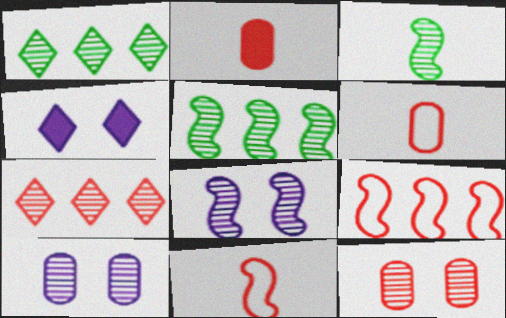[[3, 7, 10], 
[4, 5, 6]]